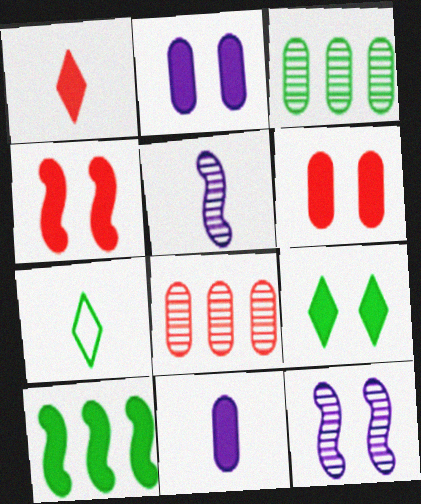[[1, 2, 10], 
[2, 4, 9]]